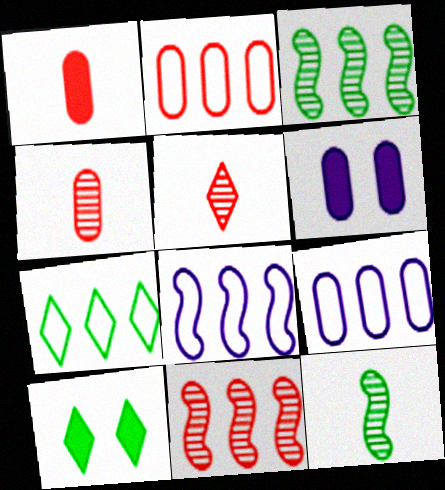[[2, 7, 8], 
[4, 8, 10]]